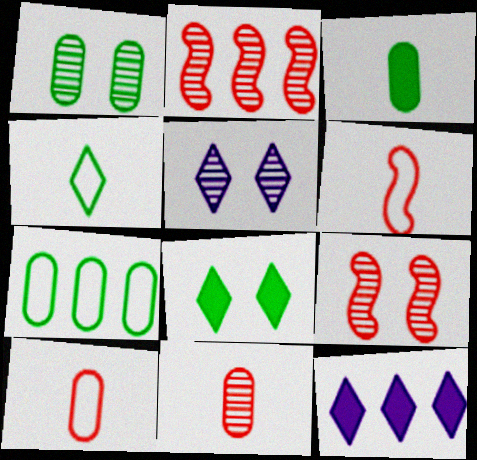[[1, 3, 7], 
[1, 5, 9], 
[1, 6, 12], 
[2, 7, 12]]